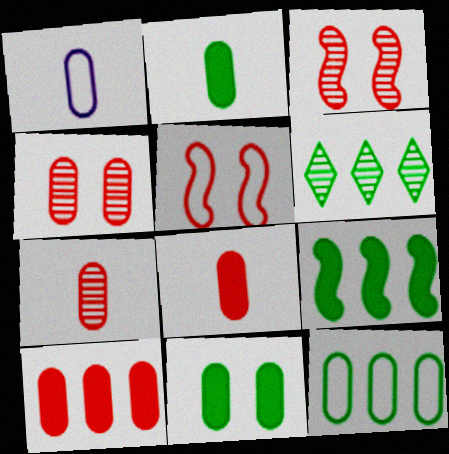[[1, 2, 7], 
[6, 9, 12]]